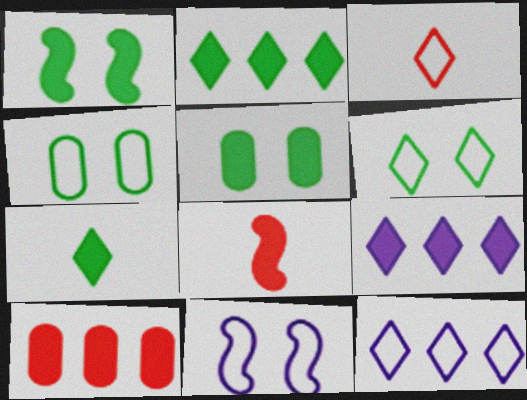[[3, 6, 12], 
[5, 8, 9]]